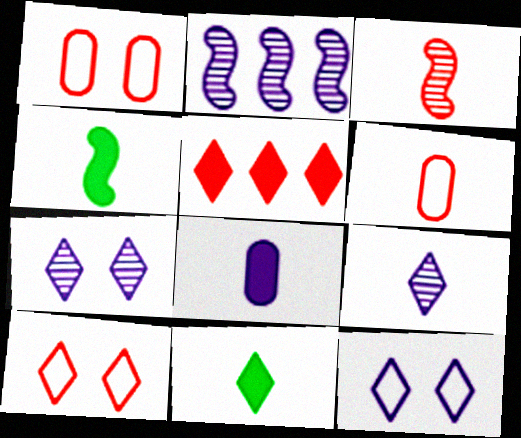[[1, 2, 11], 
[1, 3, 5], 
[2, 8, 12], 
[4, 6, 9]]